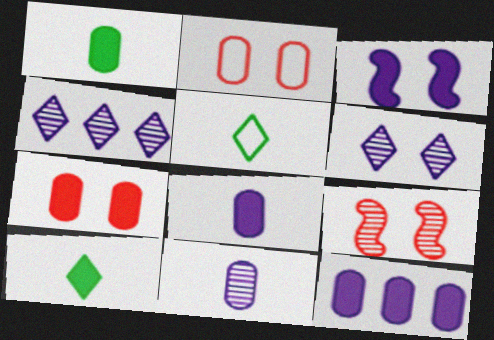[[1, 7, 12], 
[5, 9, 12]]